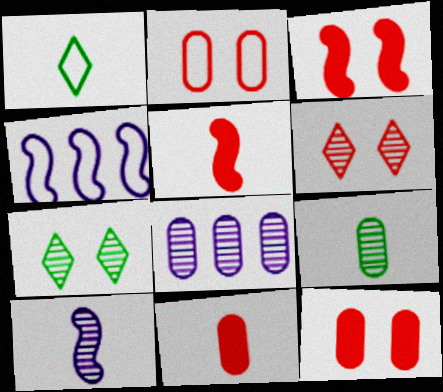[[1, 2, 4], 
[1, 3, 8], 
[1, 10, 11], 
[2, 3, 6], 
[4, 7, 11]]